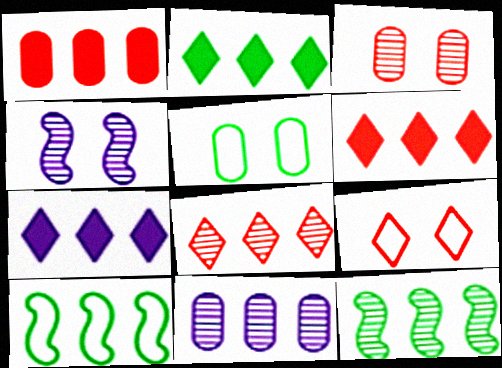[[2, 6, 7], 
[6, 10, 11], 
[8, 11, 12]]